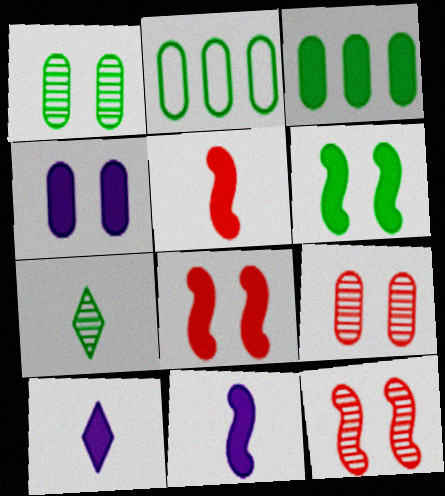[[2, 6, 7], 
[2, 10, 12], 
[3, 8, 10]]